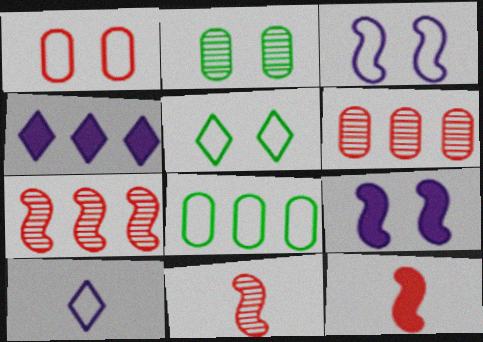[[1, 3, 5], 
[4, 7, 8]]